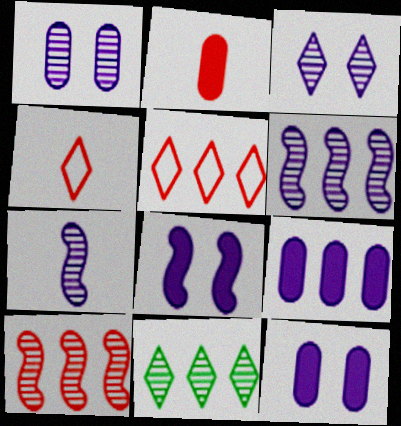[]